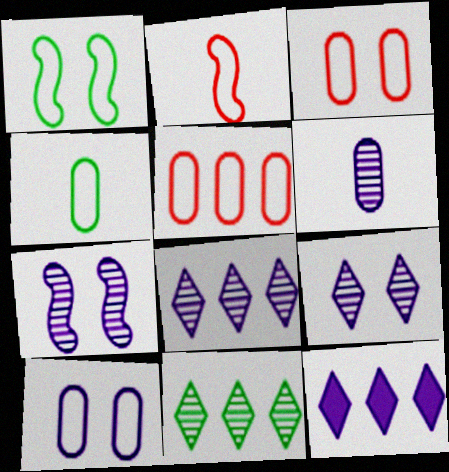[[4, 5, 10], 
[6, 7, 8]]